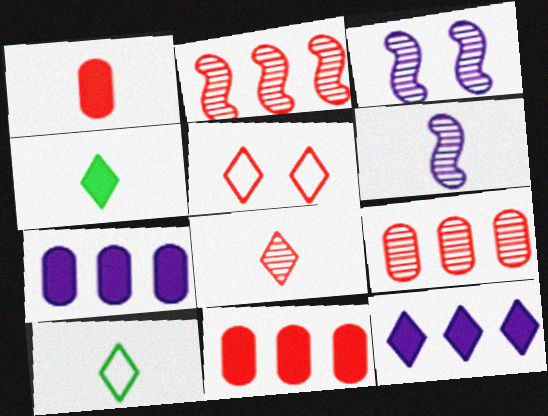[[1, 2, 5], 
[1, 6, 10], 
[3, 10, 11]]